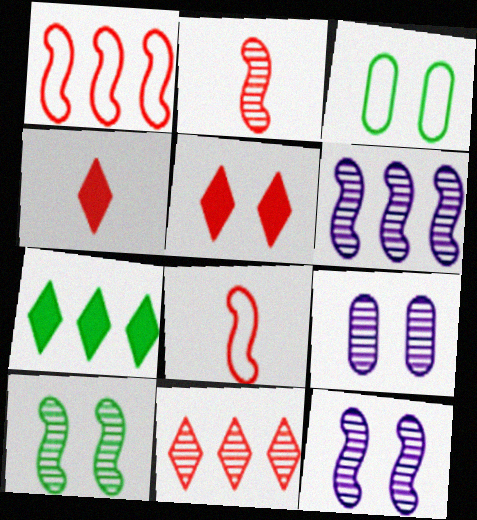[[2, 6, 10], 
[3, 4, 6], 
[3, 5, 12], 
[7, 8, 9]]